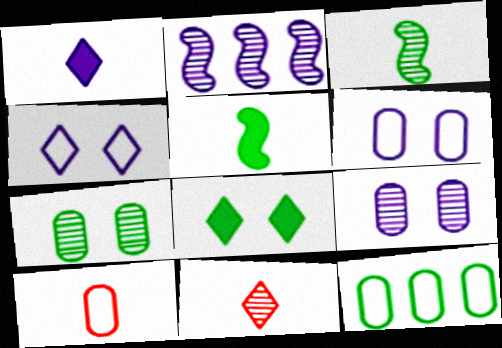[[1, 2, 6], 
[1, 3, 10], 
[2, 7, 11], 
[2, 8, 10], 
[3, 8, 12], 
[6, 10, 12]]